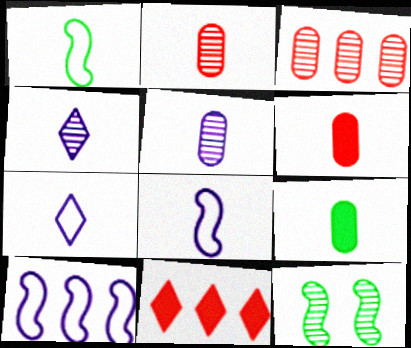[[1, 4, 6], 
[3, 4, 12]]